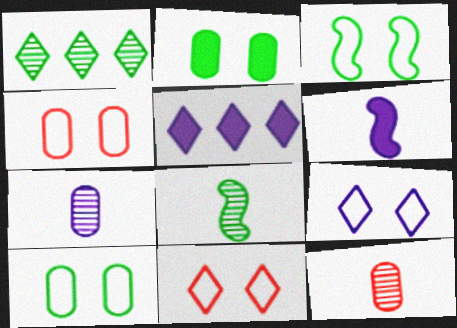[[1, 4, 6], 
[3, 4, 9], 
[3, 5, 12], 
[4, 5, 8]]